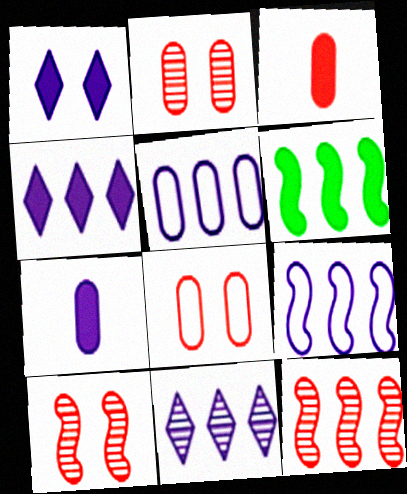[[1, 3, 6], 
[6, 9, 12]]